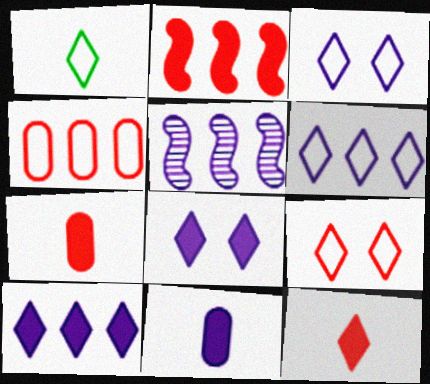[[1, 6, 9], 
[3, 5, 11]]